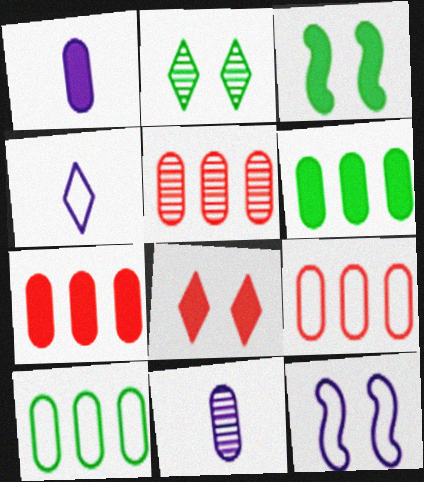[[3, 4, 5], 
[5, 7, 9]]